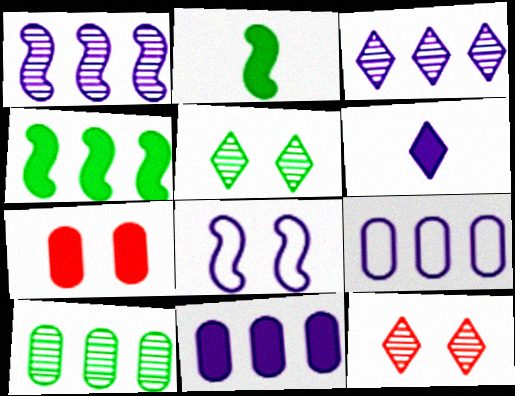[[2, 9, 12], 
[4, 6, 7], 
[5, 7, 8]]